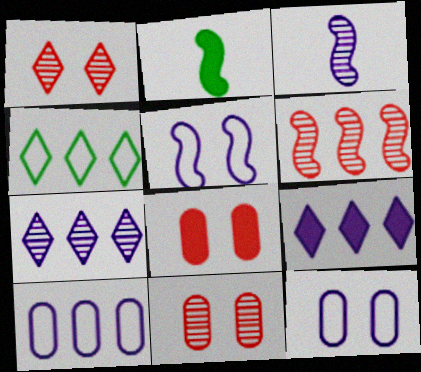[[1, 2, 10], 
[2, 5, 6], 
[2, 8, 9], 
[3, 4, 8], 
[3, 9, 12]]